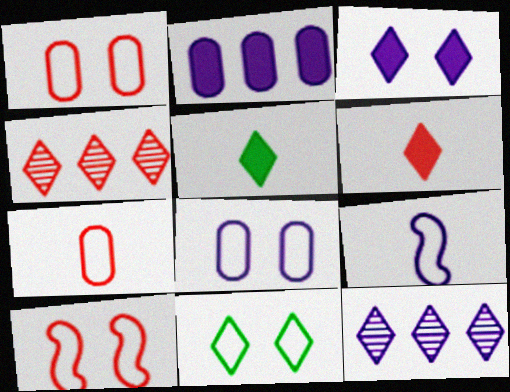[[6, 11, 12], 
[8, 10, 11]]